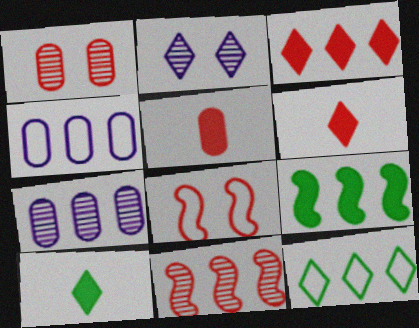[[2, 6, 12], 
[7, 8, 10]]